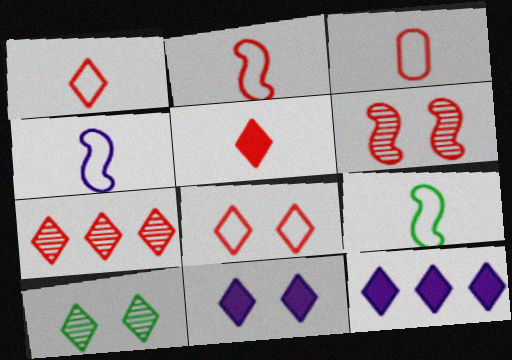[[1, 2, 3], 
[1, 10, 12], 
[2, 4, 9], 
[5, 7, 8], 
[8, 10, 11]]